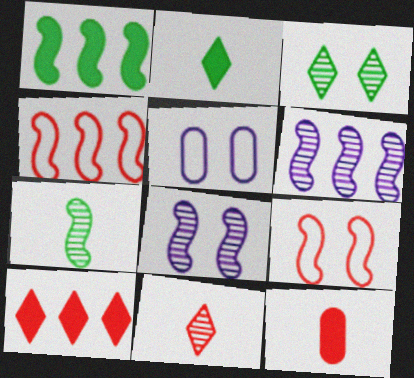[[1, 4, 6], 
[1, 5, 11], 
[5, 7, 10]]